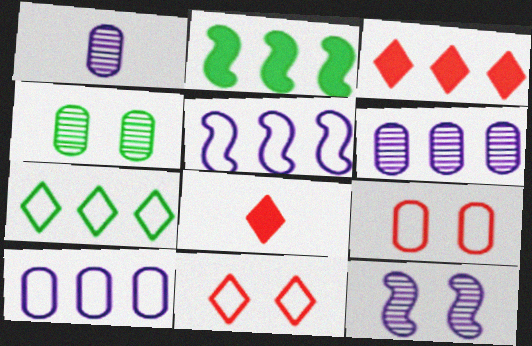[[1, 2, 11], 
[4, 5, 8]]